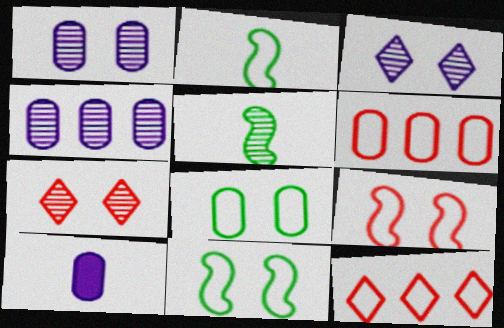[[4, 5, 7]]